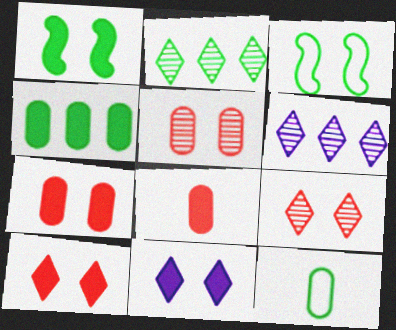[[1, 2, 12], 
[1, 7, 11], 
[3, 5, 11], 
[3, 6, 8]]